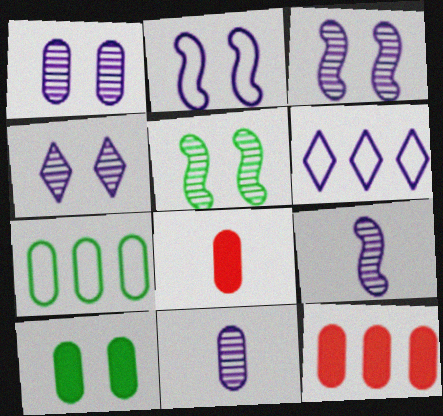[[1, 3, 4], 
[1, 7, 8], 
[5, 6, 8]]